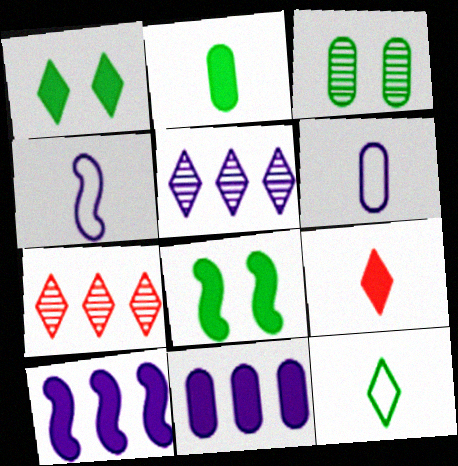[[6, 7, 8], 
[8, 9, 11]]